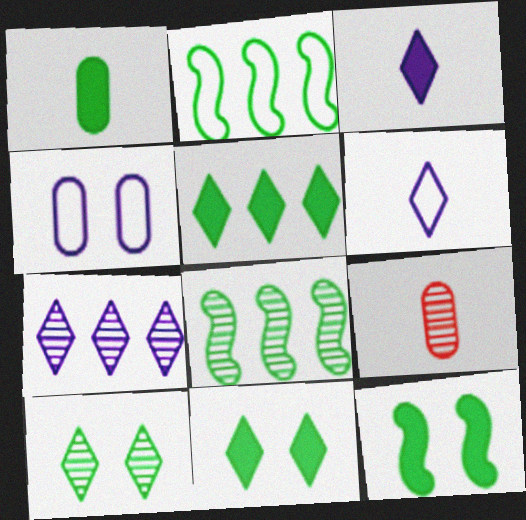[[1, 2, 10], 
[1, 5, 12]]